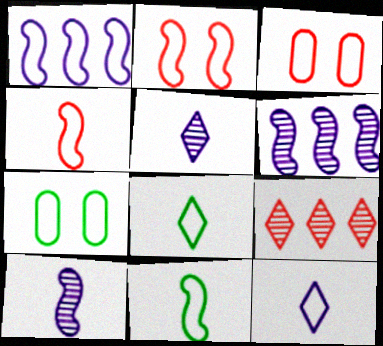[[1, 2, 11], 
[1, 3, 8]]